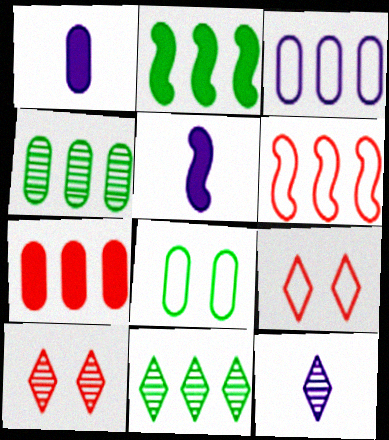[[3, 4, 7], 
[4, 5, 9], 
[10, 11, 12]]